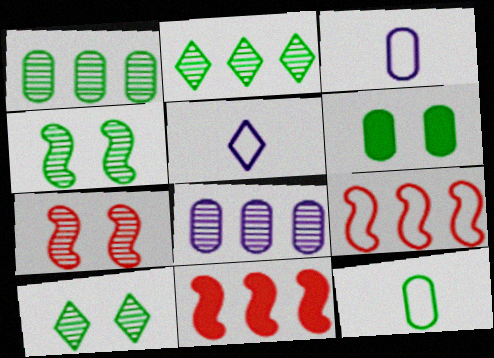[[1, 6, 12], 
[3, 10, 11]]